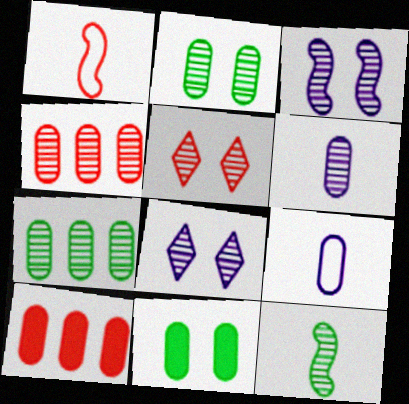[[1, 5, 10], 
[2, 3, 5], 
[2, 4, 6], 
[2, 9, 10], 
[4, 8, 12], 
[4, 9, 11]]